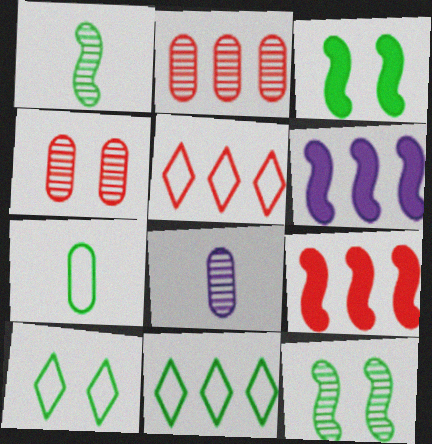[[2, 5, 9], 
[2, 6, 11], 
[3, 5, 8], 
[8, 9, 10]]